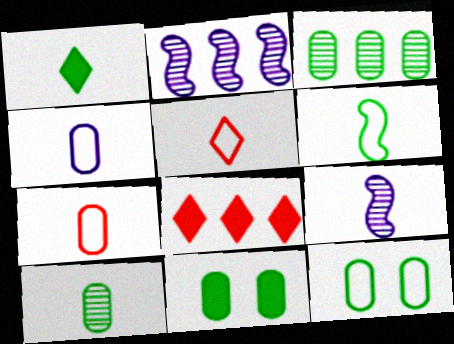[[1, 6, 10], 
[1, 7, 9], 
[2, 5, 11], 
[4, 5, 6], 
[8, 9, 12]]